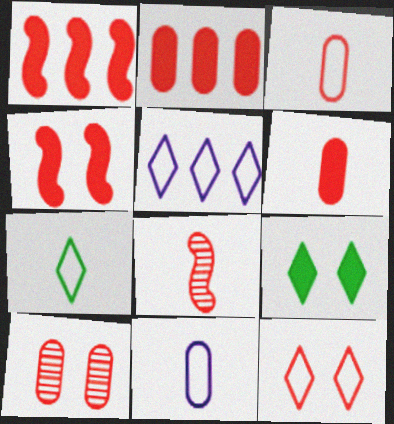[[2, 3, 10], 
[2, 8, 12], 
[4, 10, 12], 
[5, 7, 12]]